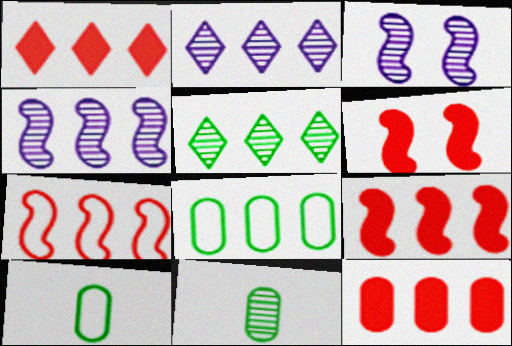[[1, 3, 10], 
[1, 4, 8], 
[1, 9, 12], 
[2, 6, 10], 
[2, 8, 9]]